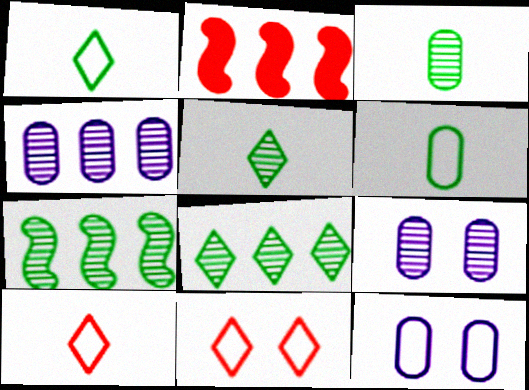[[1, 2, 9], 
[2, 5, 12]]